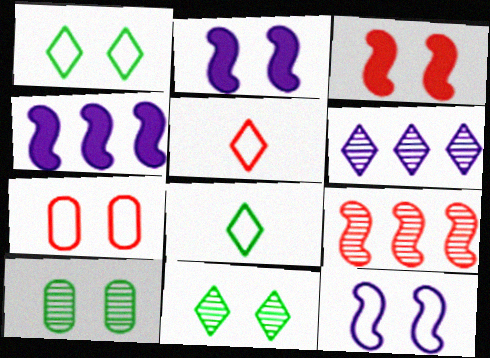[[1, 7, 12], 
[2, 7, 11], 
[4, 5, 10]]